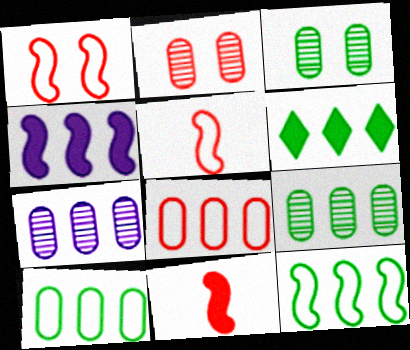[[6, 9, 12]]